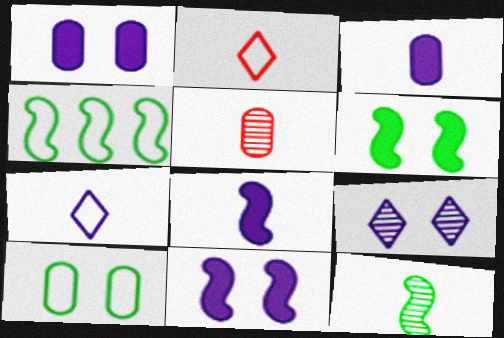[[2, 3, 12], 
[4, 6, 12]]